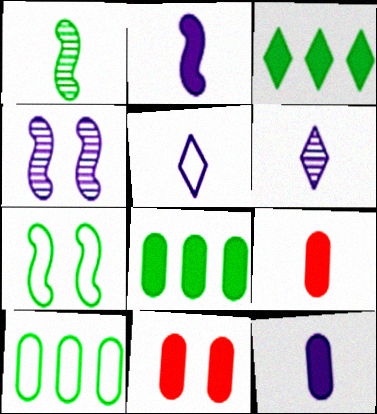[[1, 5, 9], 
[2, 3, 11], 
[8, 11, 12]]